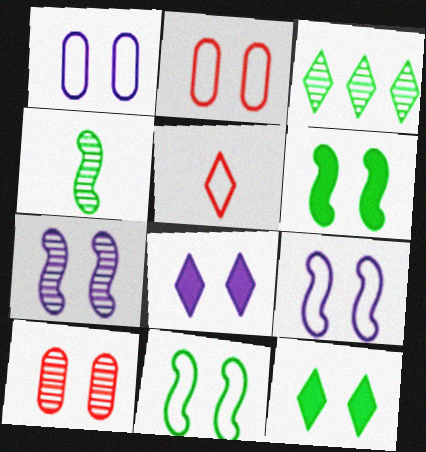[[1, 7, 8], 
[2, 7, 12], 
[3, 5, 8], 
[8, 10, 11], 
[9, 10, 12]]